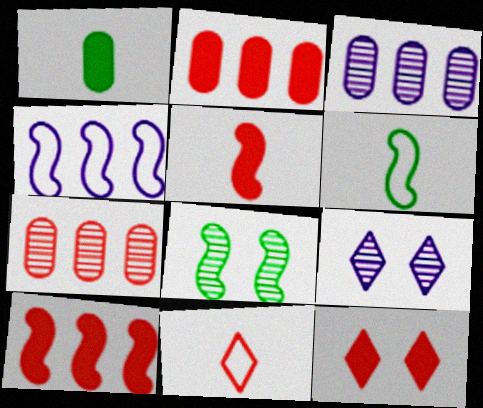[[2, 5, 12], 
[2, 6, 9], 
[3, 6, 12], 
[4, 5, 8]]